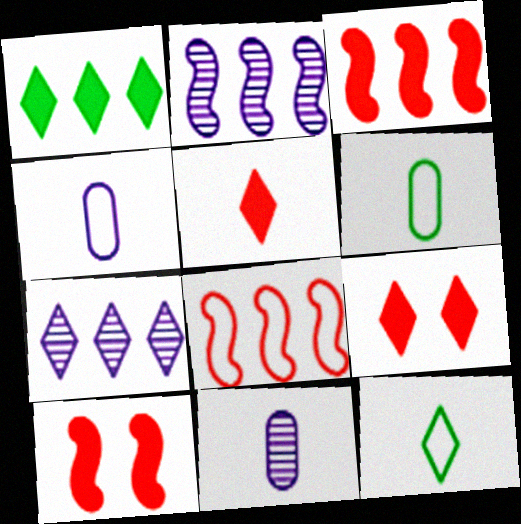[[2, 6, 9], 
[6, 7, 10], 
[7, 9, 12]]